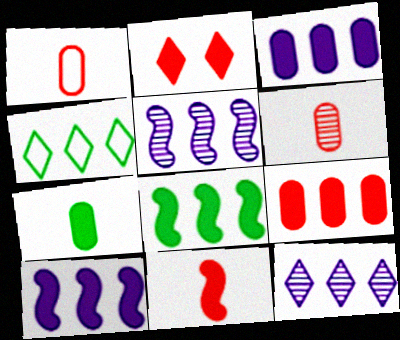[[2, 7, 10], 
[2, 9, 11], 
[4, 5, 9]]